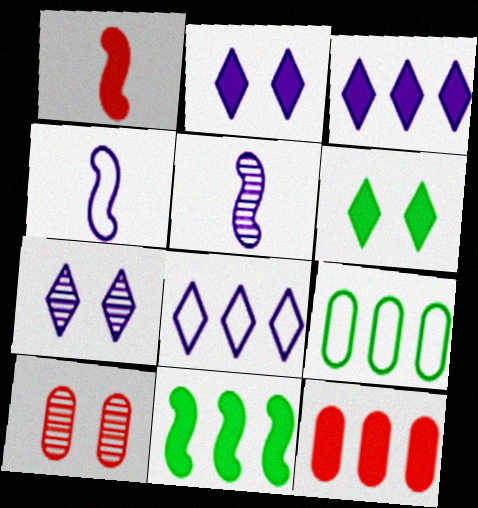[[1, 7, 9], 
[3, 11, 12]]